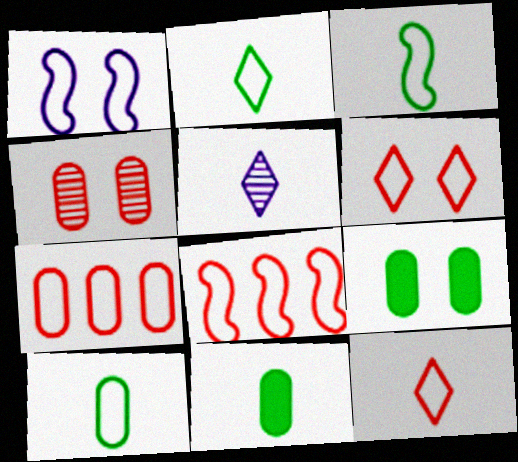[[1, 2, 7], 
[1, 3, 8], 
[2, 3, 10], 
[5, 8, 9]]